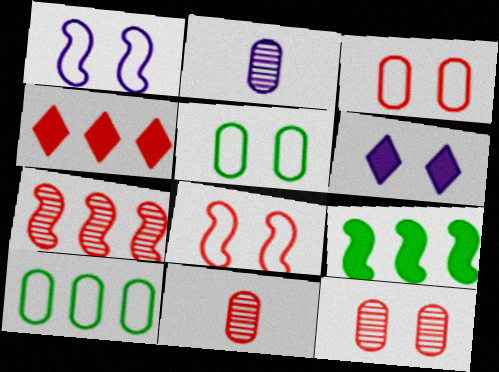[[4, 8, 11]]